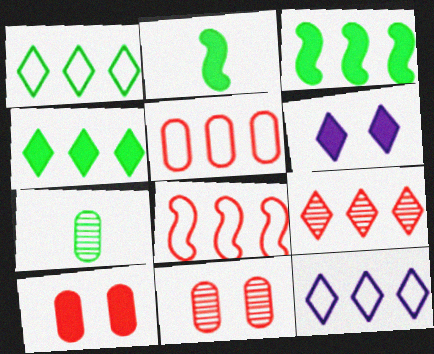[[2, 11, 12], 
[4, 9, 12], 
[6, 7, 8]]